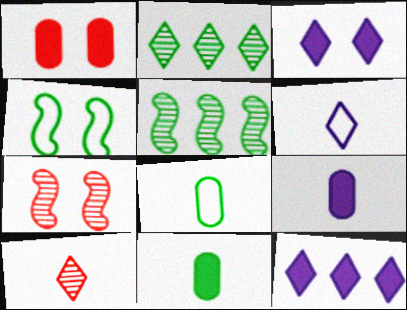[[1, 5, 6], 
[2, 4, 11], 
[7, 8, 12]]